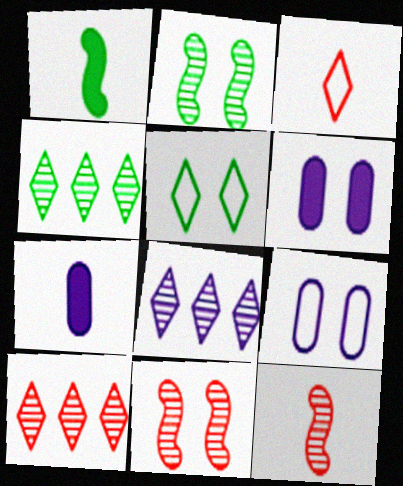[[1, 9, 10], 
[4, 8, 10], 
[5, 6, 11]]